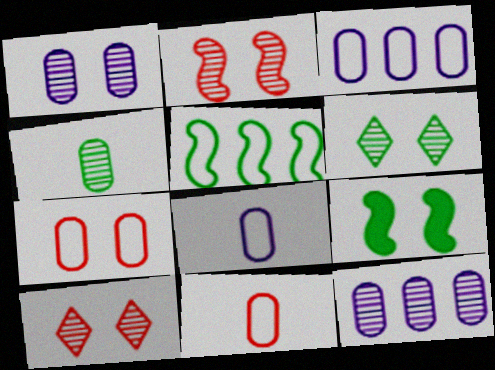[[1, 2, 6]]